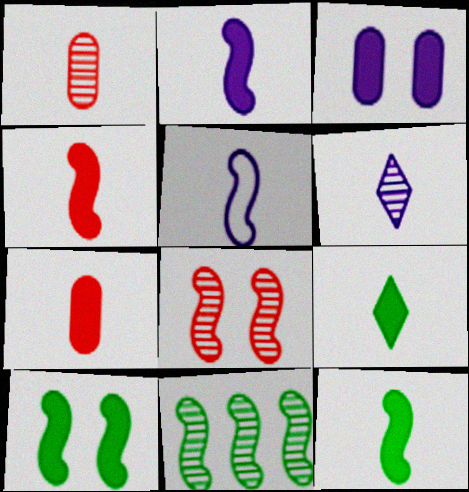[[1, 5, 9], 
[2, 4, 12], 
[2, 7, 9]]